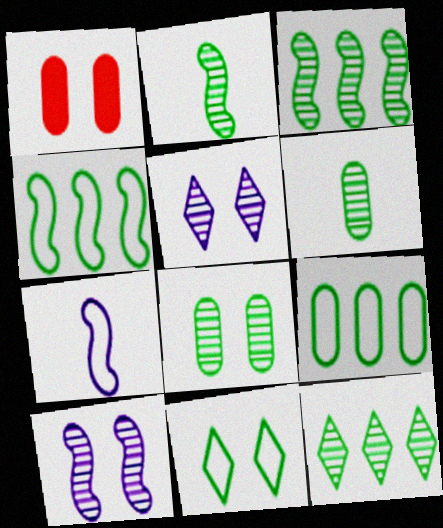[[1, 7, 12], 
[1, 10, 11], 
[2, 8, 12]]